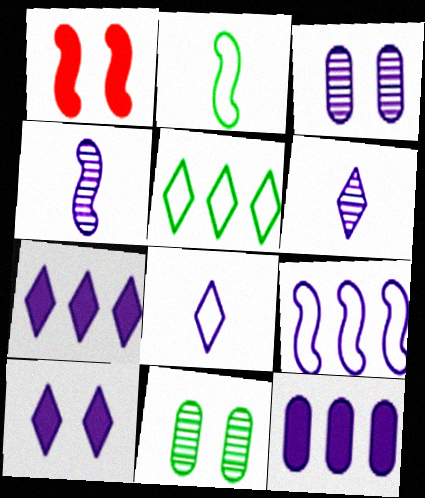[]